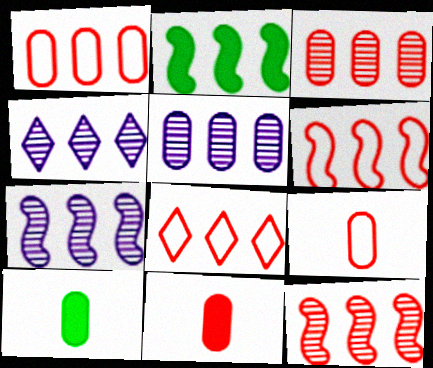[[1, 2, 4], 
[1, 6, 8], 
[2, 5, 8], 
[2, 6, 7], 
[4, 5, 7]]